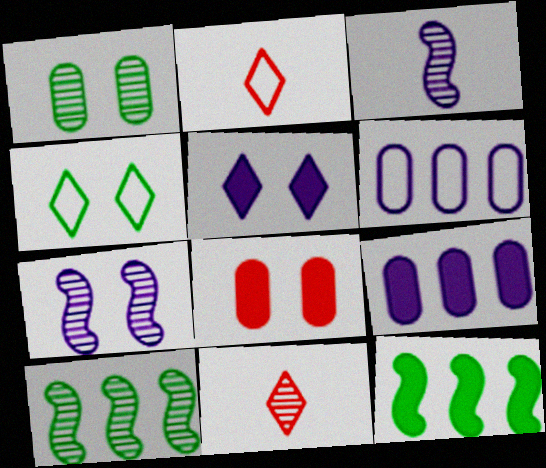[[3, 5, 6], 
[4, 7, 8]]